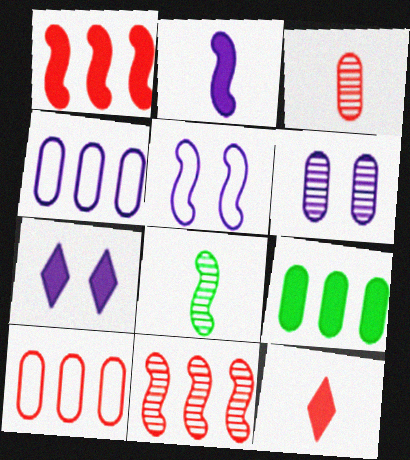[[1, 5, 8], 
[5, 6, 7], 
[7, 8, 10]]